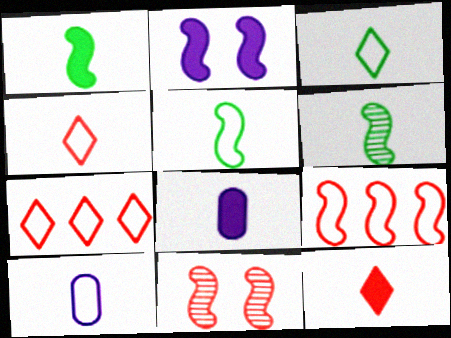[[1, 5, 6], 
[1, 8, 12], 
[2, 6, 9], 
[4, 5, 10], 
[4, 6, 8], 
[6, 10, 12]]